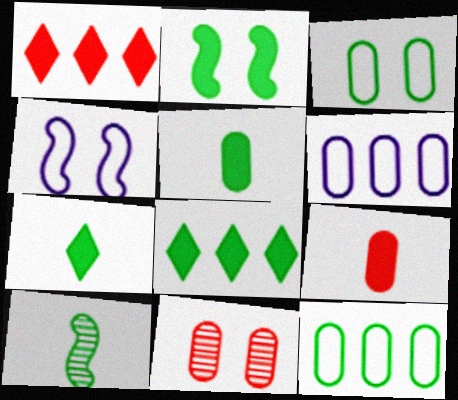[[2, 5, 8], 
[3, 8, 10], 
[5, 6, 11]]